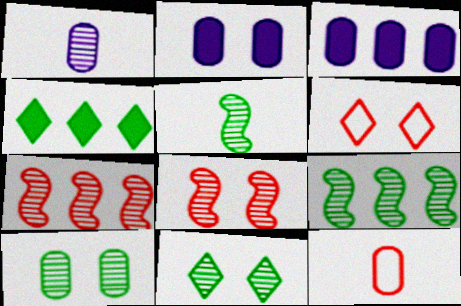[[1, 7, 11], 
[3, 5, 6], 
[3, 10, 12]]